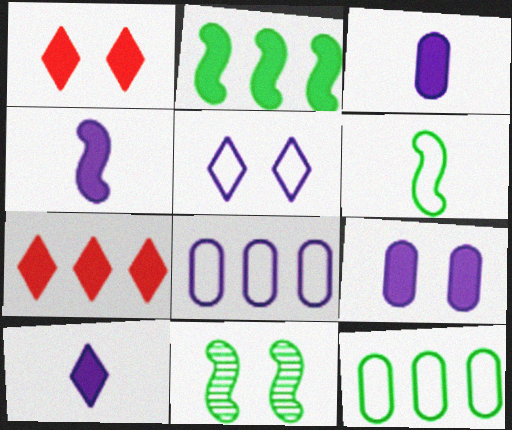[[1, 2, 3], 
[2, 6, 11], 
[3, 4, 10]]